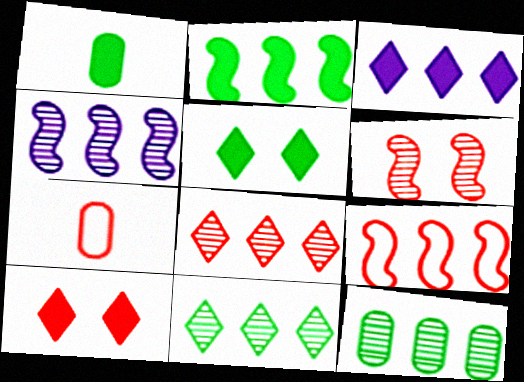[[1, 2, 5], 
[2, 4, 9], 
[3, 9, 12], 
[4, 5, 7], 
[4, 8, 12]]